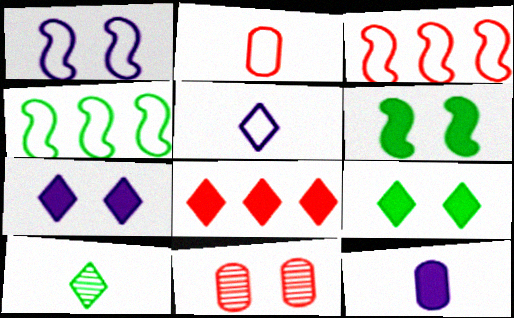[[1, 9, 11], 
[6, 8, 12]]